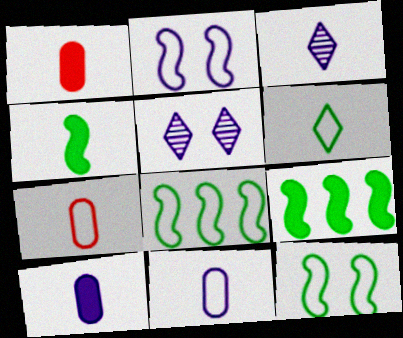[[1, 5, 8], 
[3, 4, 7], 
[5, 7, 9]]